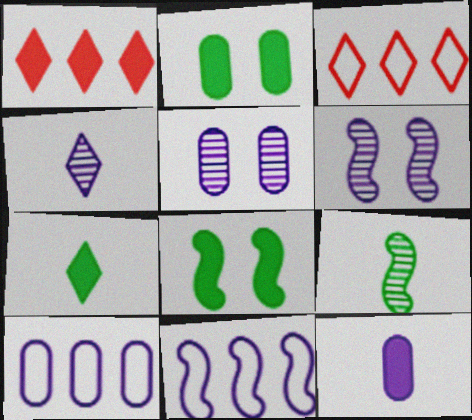[[1, 8, 12], 
[5, 10, 12]]